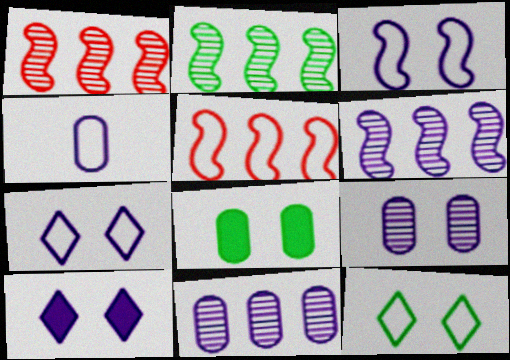[[1, 2, 6], 
[3, 9, 10], 
[4, 5, 12], 
[4, 6, 10]]